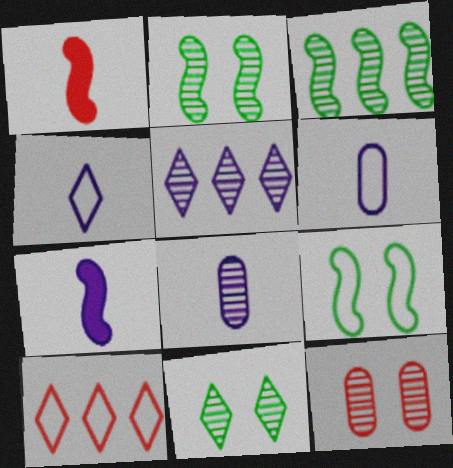[[1, 10, 12], 
[4, 7, 8], 
[6, 9, 10]]